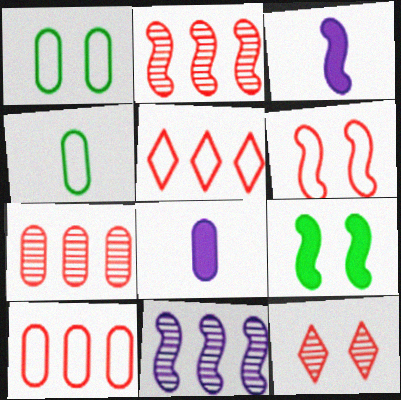[[1, 7, 8]]